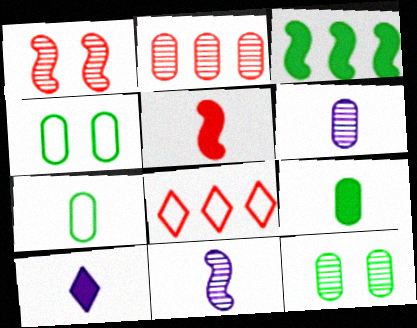[[2, 6, 12], 
[5, 9, 10]]